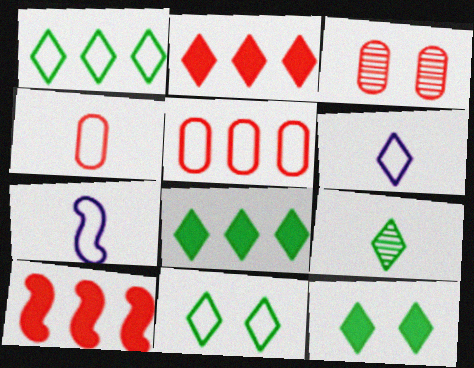[[1, 9, 12], 
[3, 7, 8], 
[5, 7, 11], 
[8, 9, 11]]